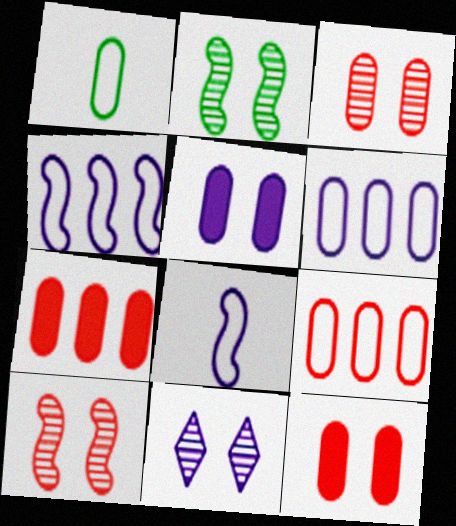[[2, 3, 11]]